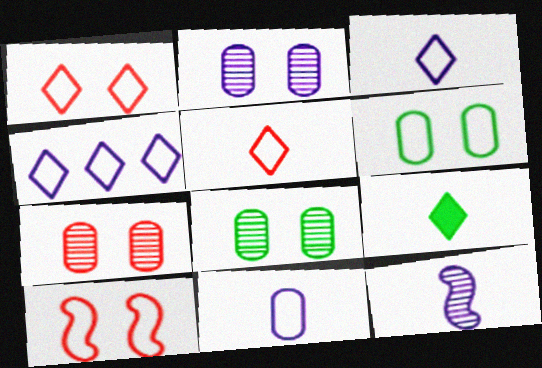[[2, 7, 8]]